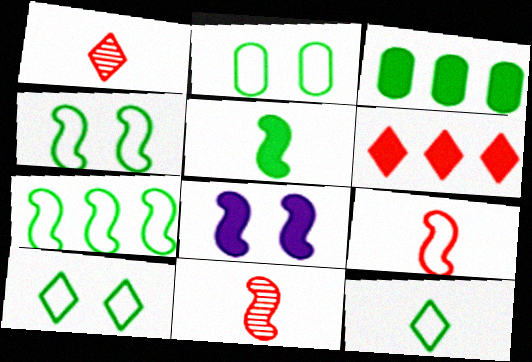[[2, 4, 10], 
[2, 7, 12], 
[7, 8, 11]]